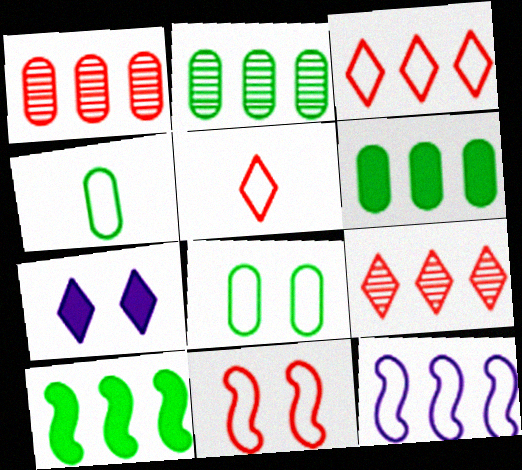[[5, 8, 12], 
[6, 9, 12]]